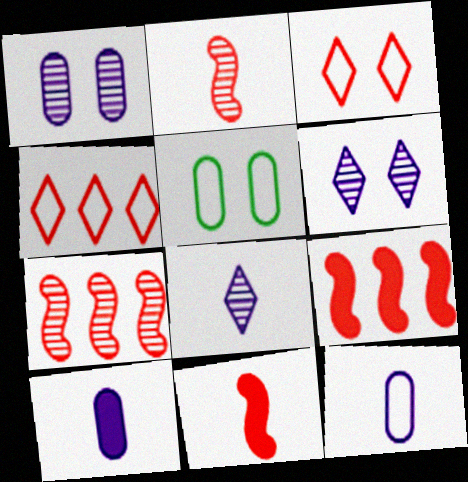[[5, 8, 9]]